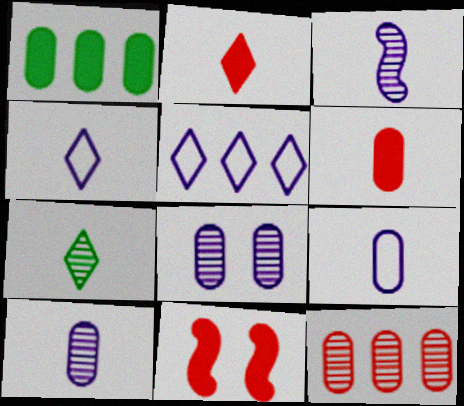[[2, 4, 7]]